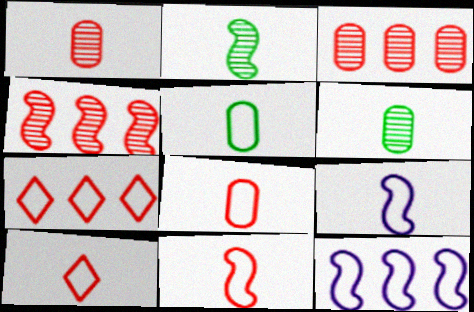[[5, 9, 10], 
[8, 10, 11]]